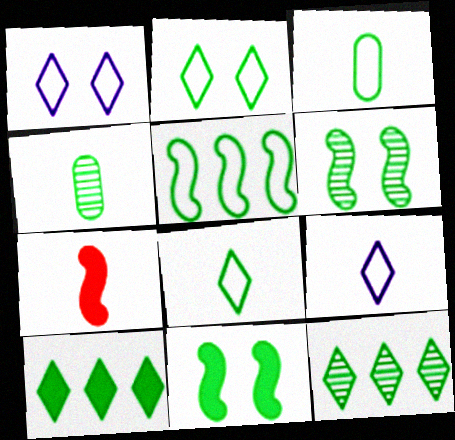[[2, 3, 5], 
[3, 6, 10], 
[3, 11, 12], 
[4, 6, 12], 
[4, 7, 9]]